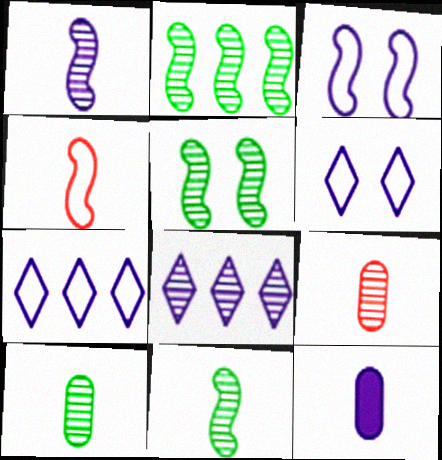[[2, 5, 11], 
[3, 8, 12], 
[5, 8, 9]]